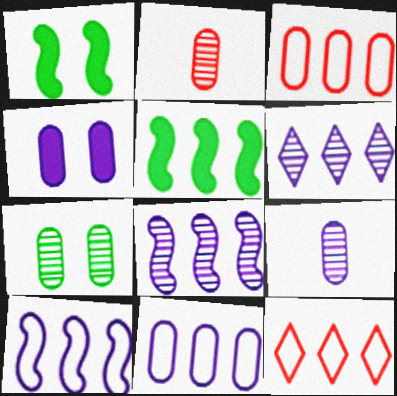[[1, 9, 12], 
[3, 5, 6], 
[4, 9, 11]]